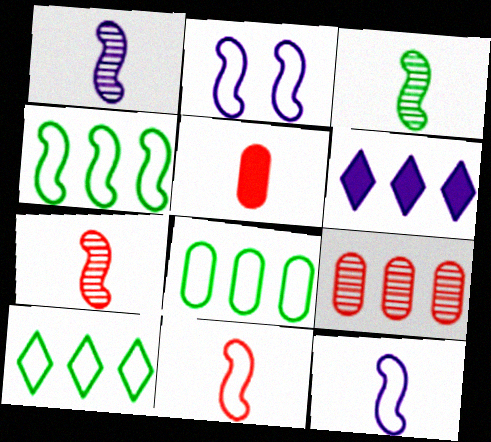[[1, 3, 7], 
[2, 4, 11], 
[4, 6, 9], 
[4, 8, 10]]